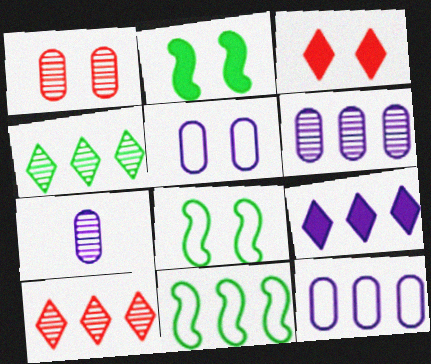[[3, 7, 11]]